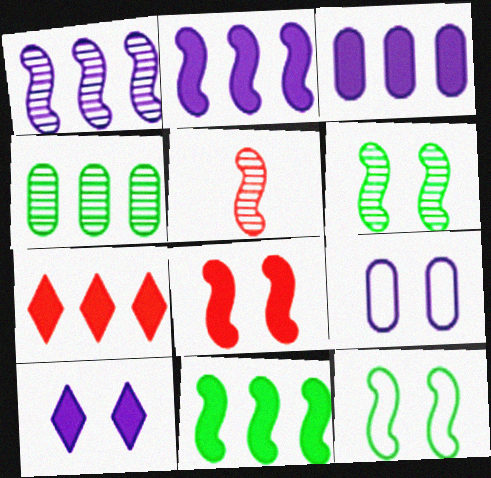[[1, 5, 6], 
[2, 5, 12], 
[3, 7, 11]]